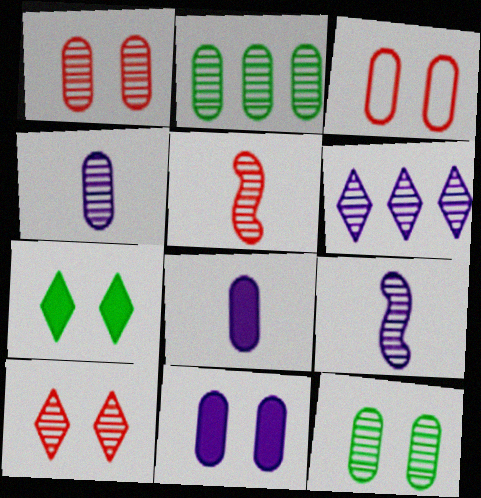[[1, 2, 4], 
[2, 3, 8], 
[2, 9, 10], 
[3, 11, 12], 
[5, 6, 12]]